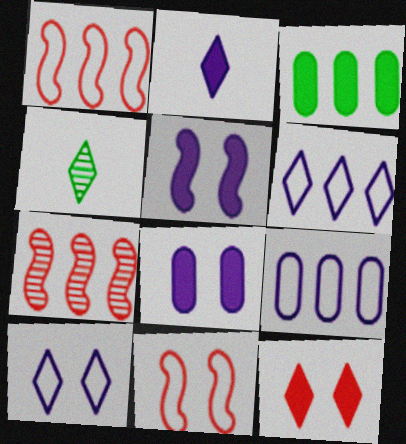[[1, 4, 8], 
[3, 6, 7], 
[4, 6, 12]]